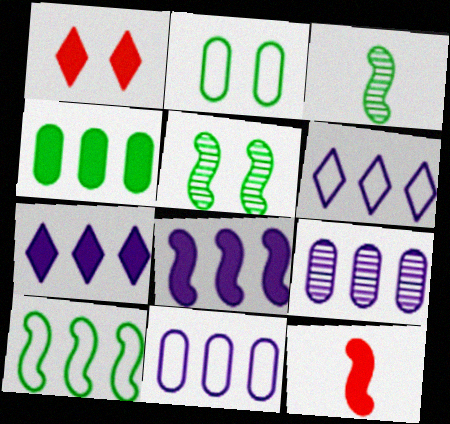[[1, 3, 11], 
[6, 8, 9]]